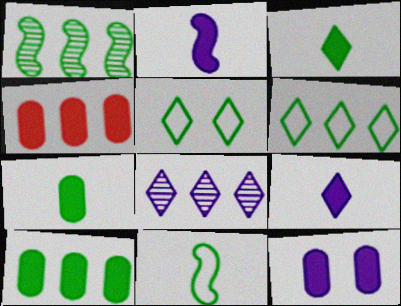[[1, 5, 7], 
[1, 6, 10], 
[4, 7, 12]]